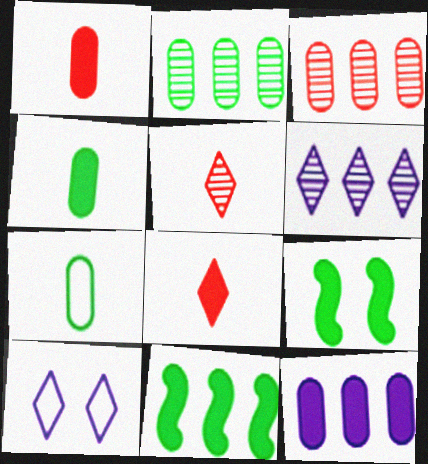[[8, 9, 12]]